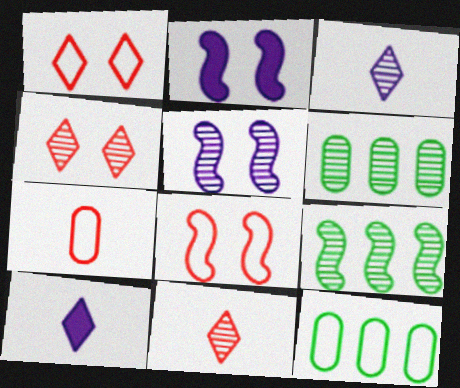[[2, 11, 12], 
[5, 6, 11], 
[6, 8, 10]]